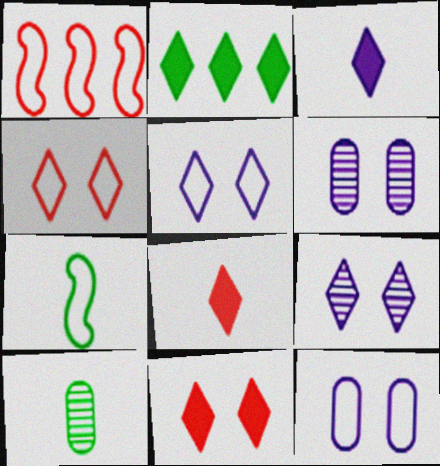[[2, 3, 11]]